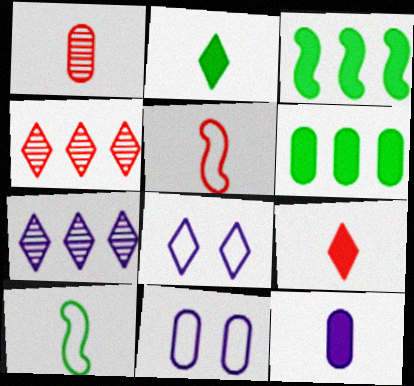[[1, 3, 8], 
[1, 5, 9], 
[1, 6, 11], 
[2, 4, 8]]